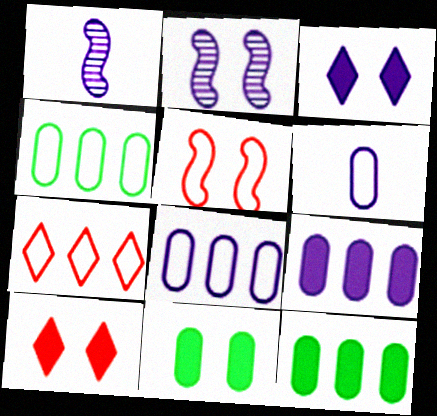[[1, 3, 8], 
[1, 4, 10], 
[1, 7, 11]]